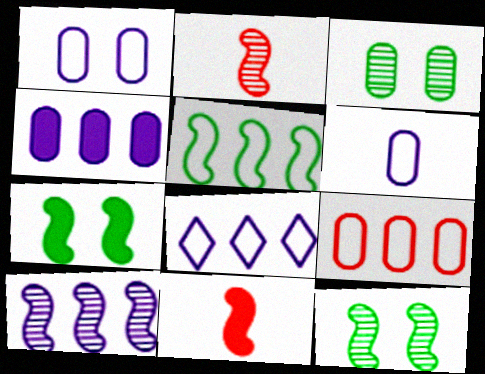[[2, 10, 12], 
[3, 8, 11], 
[4, 8, 10], 
[5, 8, 9]]